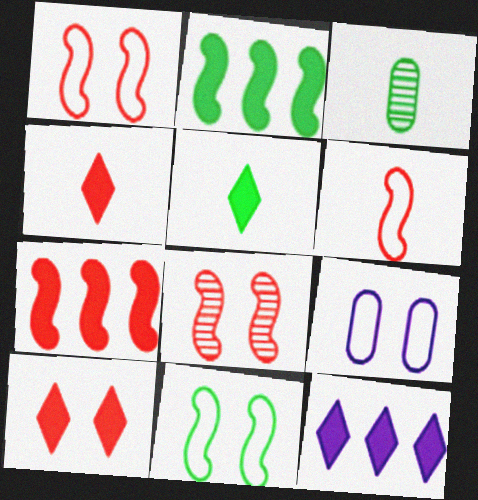[[1, 3, 12], 
[5, 10, 12], 
[6, 7, 8]]